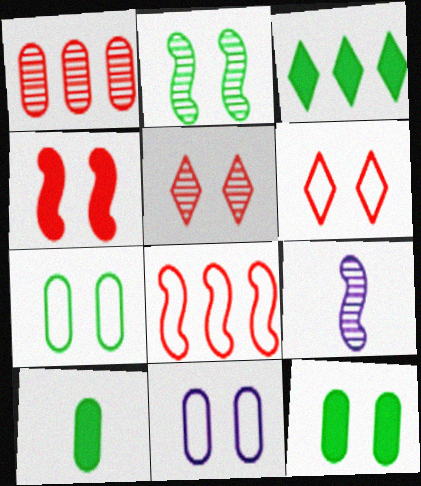[[1, 10, 11]]